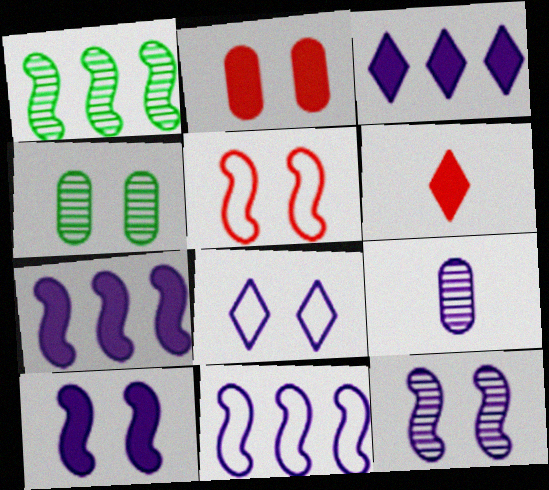[[4, 6, 11], 
[7, 8, 9]]